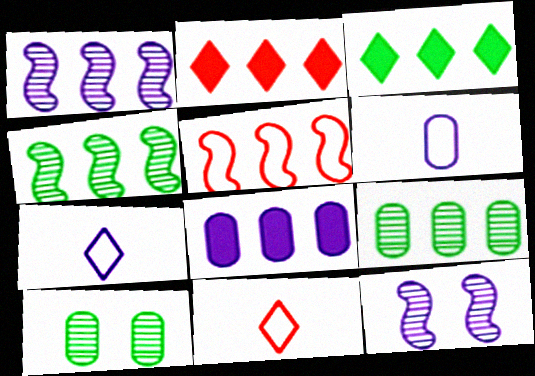[[7, 8, 12]]